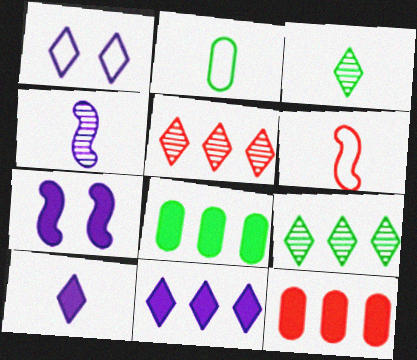[[2, 5, 7]]